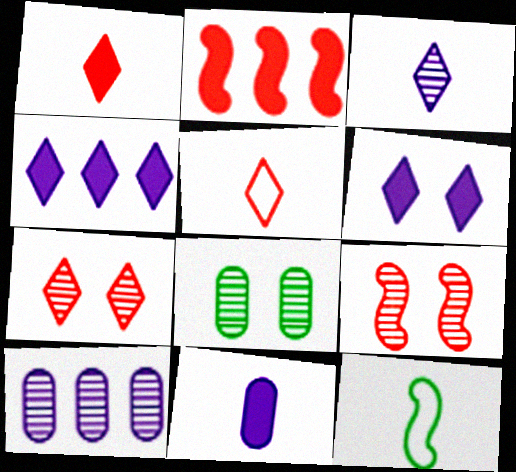[]